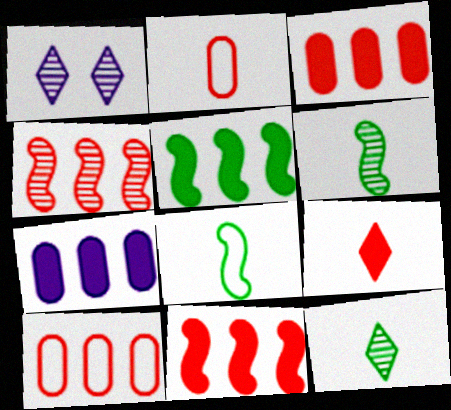[[1, 2, 5], 
[1, 3, 8]]